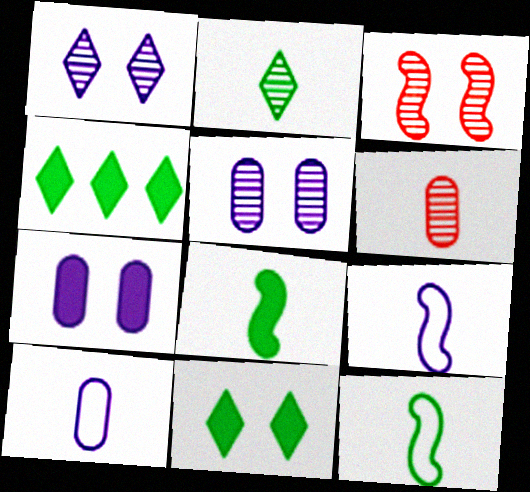[[3, 4, 10]]